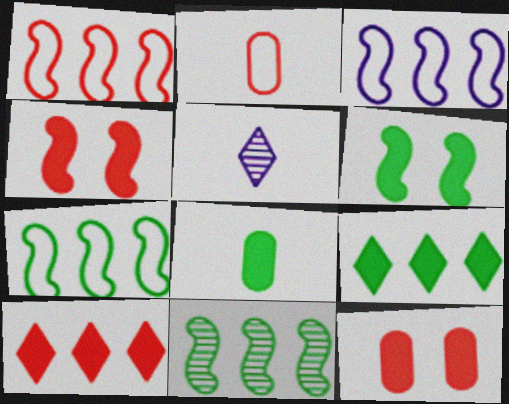[[1, 3, 7], 
[5, 7, 12], 
[6, 8, 9]]